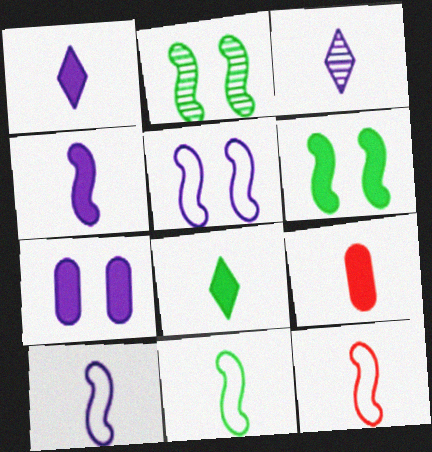[[3, 9, 11], 
[4, 8, 9], 
[10, 11, 12]]